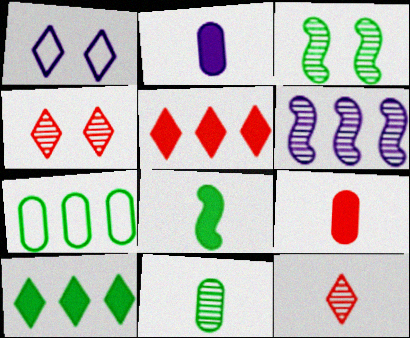[[1, 2, 6], 
[1, 10, 12], 
[4, 6, 11], 
[5, 6, 7]]